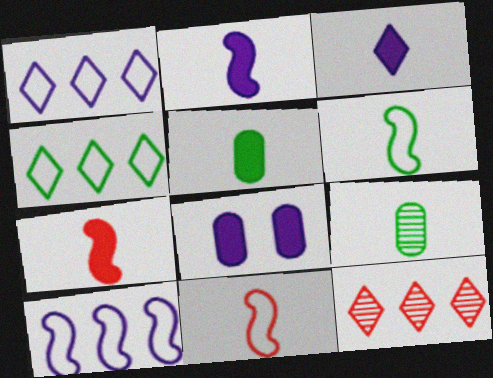[[3, 5, 7], 
[3, 9, 11], 
[6, 8, 12]]